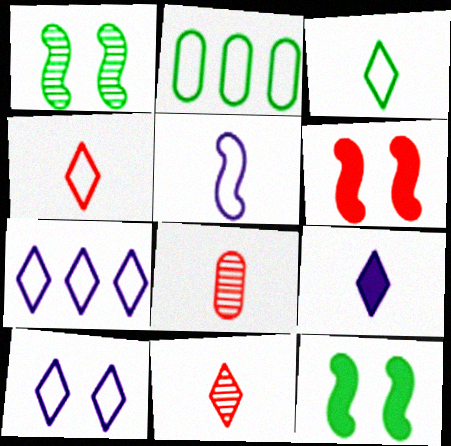[[3, 9, 11], 
[7, 8, 12]]